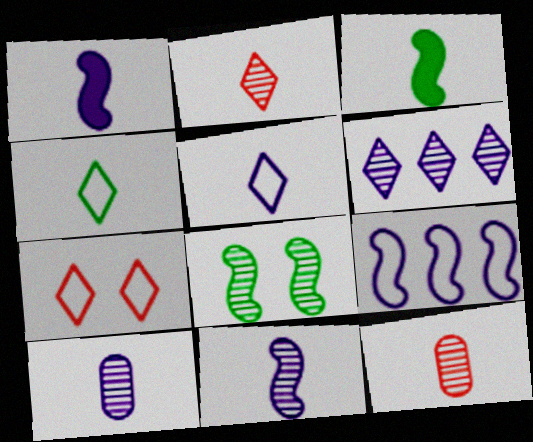[[1, 4, 12], 
[1, 5, 10], 
[3, 5, 12], 
[6, 8, 12]]